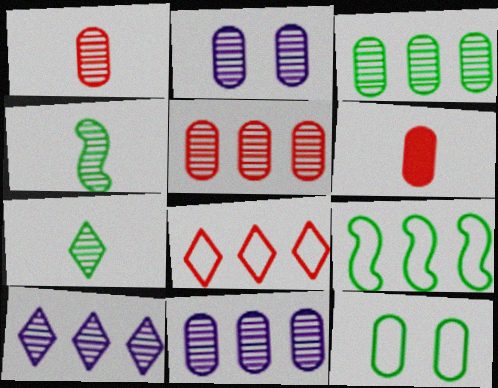[[1, 2, 3], 
[3, 5, 11], 
[6, 11, 12]]